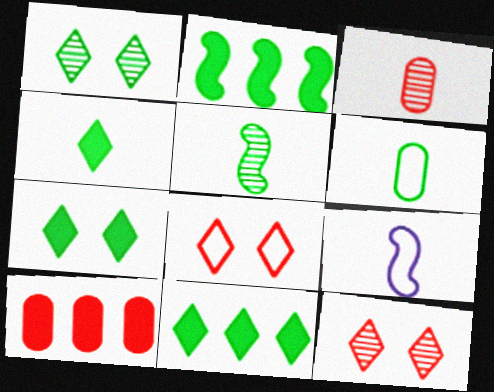[[1, 2, 6], 
[1, 9, 10], 
[3, 4, 9], 
[4, 5, 6], 
[4, 7, 11]]